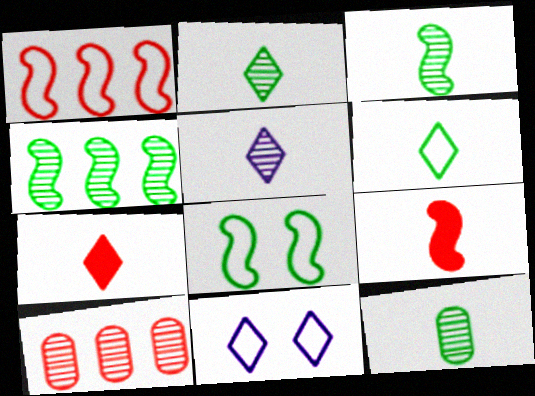[[2, 3, 12], 
[5, 6, 7]]